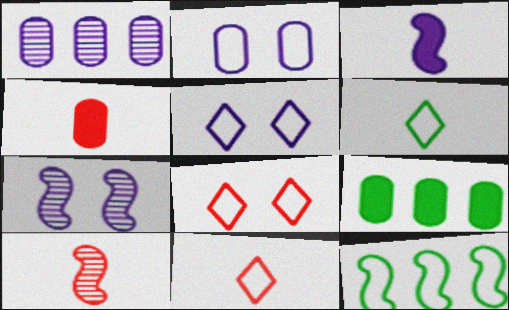[[1, 3, 5], 
[2, 11, 12], 
[4, 10, 11], 
[5, 9, 10], 
[7, 9, 11]]